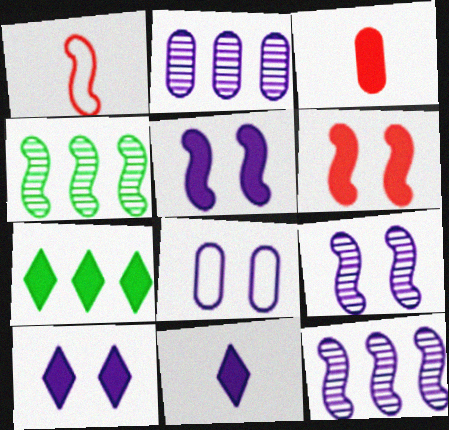[[1, 4, 5], 
[3, 5, 7], 
[8, 9, 10], 
[8, 11, 12]]